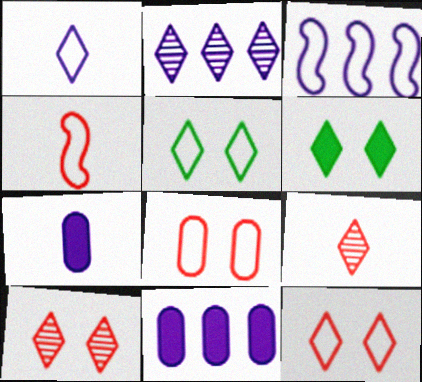[[2, 3, 11]]